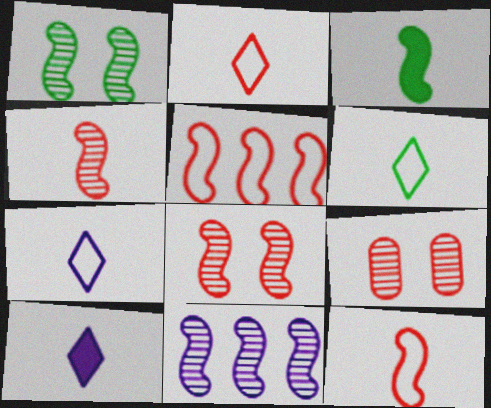[[1, 4, 11], 
[2, 6, 7]]